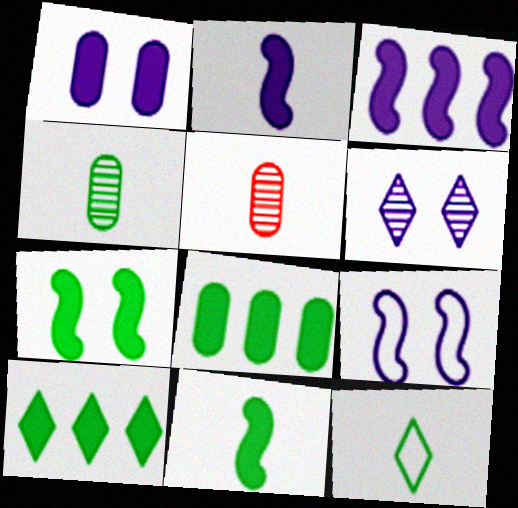[[1, 6, 9], 
[2, 5, 12], 
[4, 11, 12], 
[5, 9, 10]]